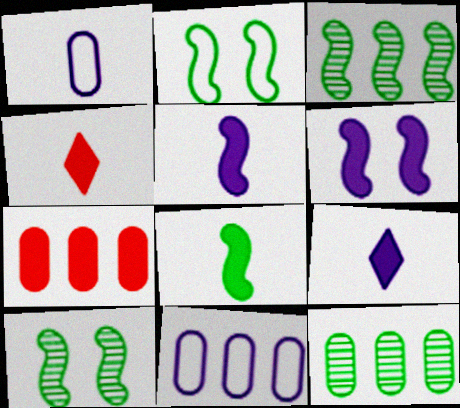[[2, 3, 8], 
[4, 10, 11], 
[7, 11, 12]]